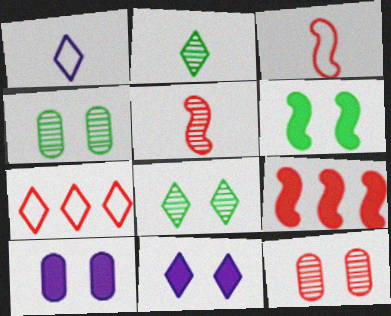[[1, 4, 9], 
[2, 7, 11]]